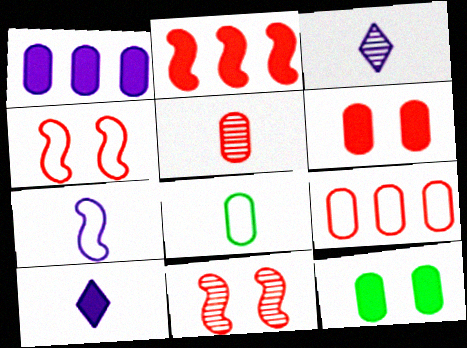[[2, 10, 12], 
[5, 6, 9]]